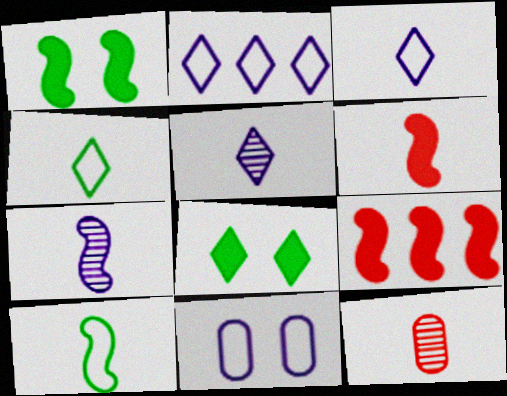[[1, 2, 12], 
[6, 7, 10]]